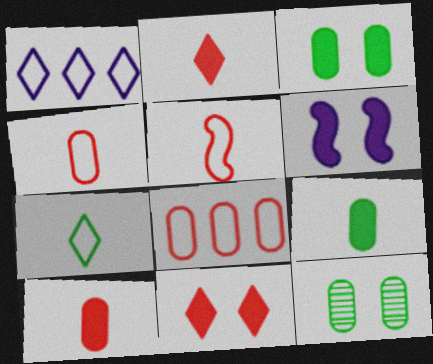[[3, 6, 11]]